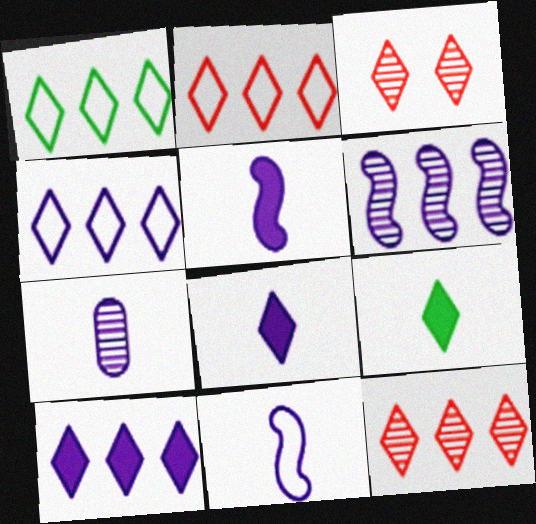[[1, 2, 4], 
[1, 3, 8], 
[1, 10, 12], 
[3, 4, 9], 
[7, 8, 11]]